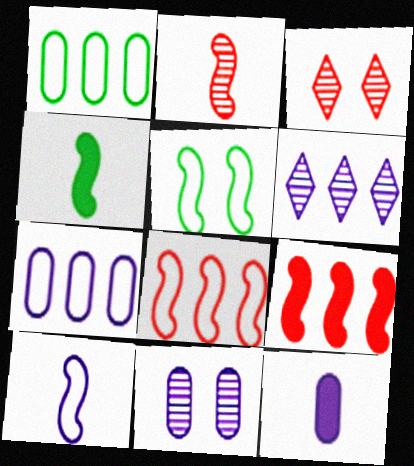[[1, 6, 9], 
[2, 4, 10], 
[3, 4, 7], 
[5, 8, 10], 
[7, 11, 12]]